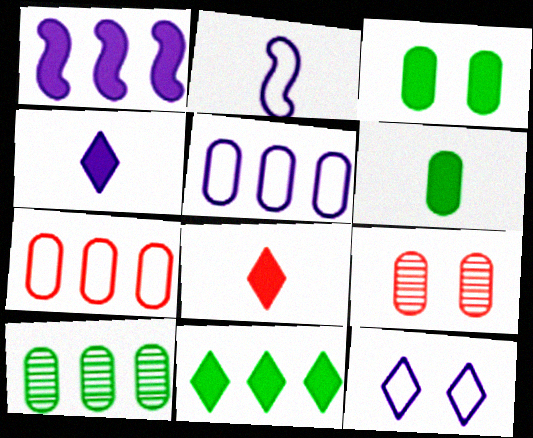[[1, 3, 8], 
[2, 5, 12], 
[2, 9, 11], 
[5, 6, 9]]